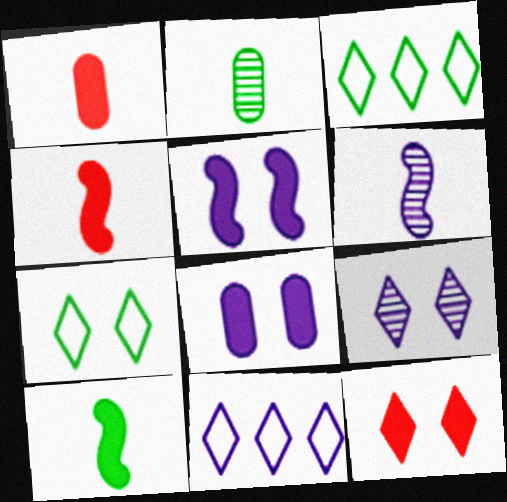[[6, 8, 11], 
[7, 9, 12]]